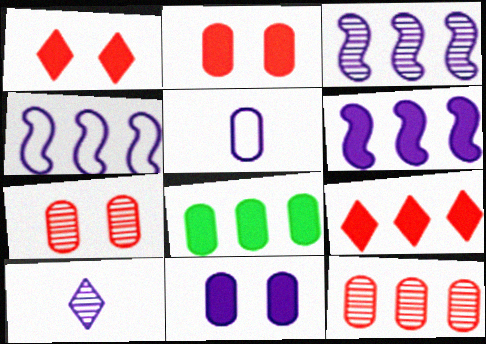[[3, 4, 6], 
[4, 10, 11], 
[5, 7, 8], 
[6, 8, 9]]